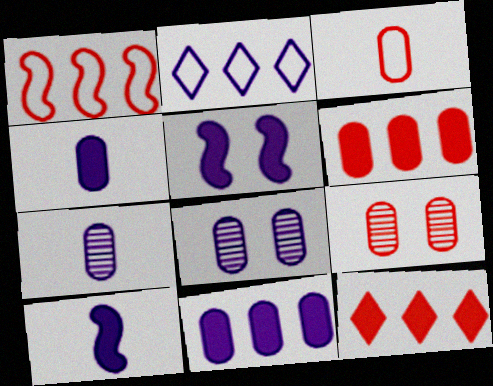[[2, 5, 7], 
[2, 8, 10], 
[3, 6, 9]]